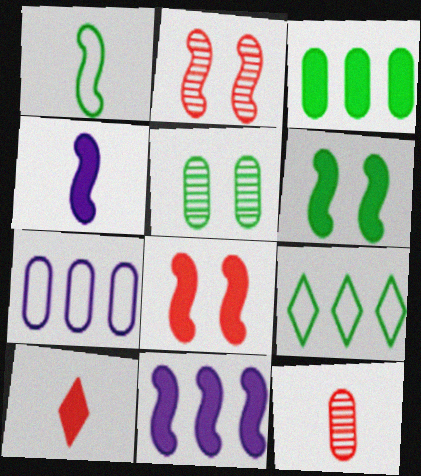[[1, 2, 11]]